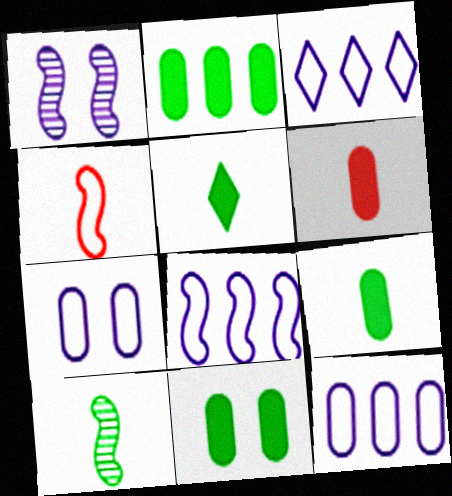[[2, 9, 11], 
[3, 8, 12]]